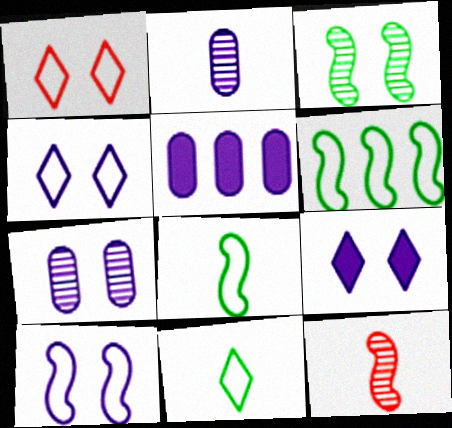[[7, 9, 10]]